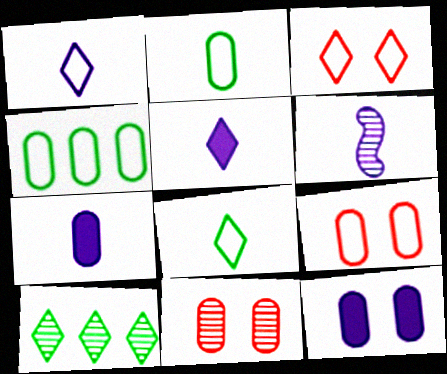[[1, 6, 7], 
[3, 5, 10], 
[4, 7, 11], 
[6, 10, 11]]